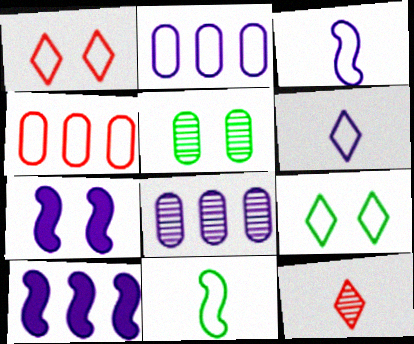[[1, 2, 11], 
[1, 5, 7], 
[3, 4, 9], 
[6, 7, 8]]